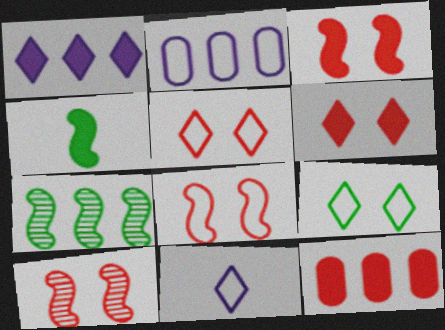[[3, 8, 10]]